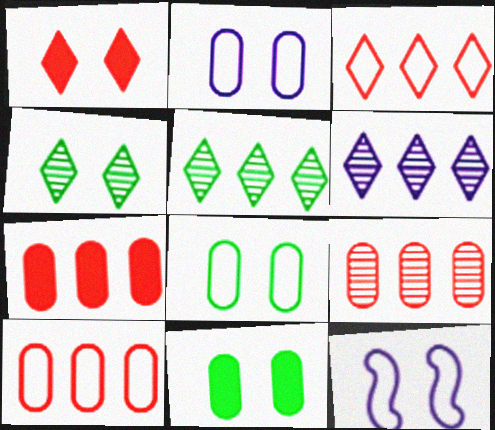[[7, 9, 10]]